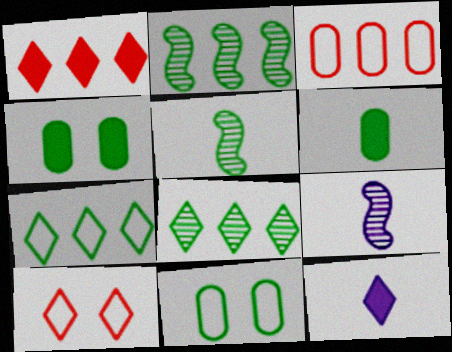[[1, 9, 11], 
[4, 5, 7], 
[8, 10, 12]]